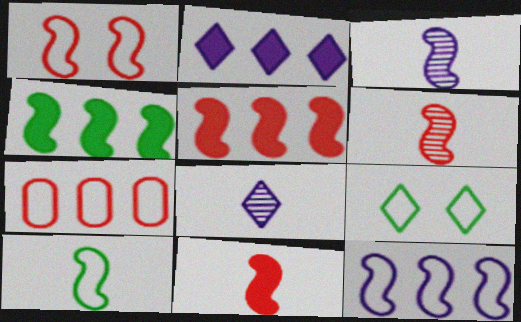[[1, 3, 4], 
[1, 5, 6], 
[1, 10, 12], 
[3, 10, 11]]